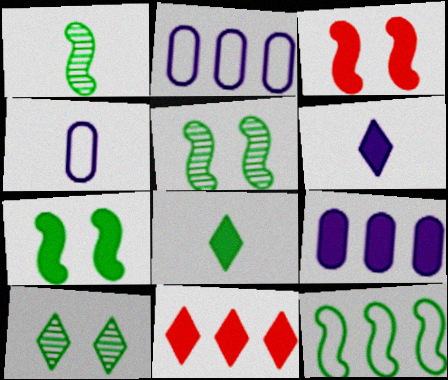[[1, 7, 12], 
[3, 8, 9], 
[4, 5, 11]]